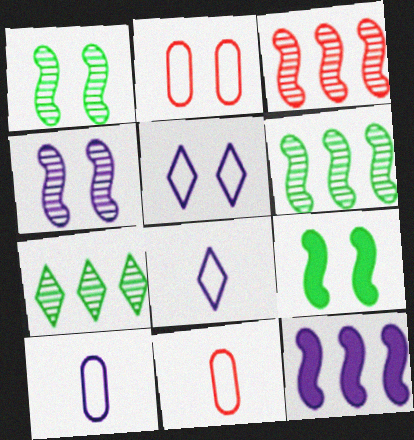[]